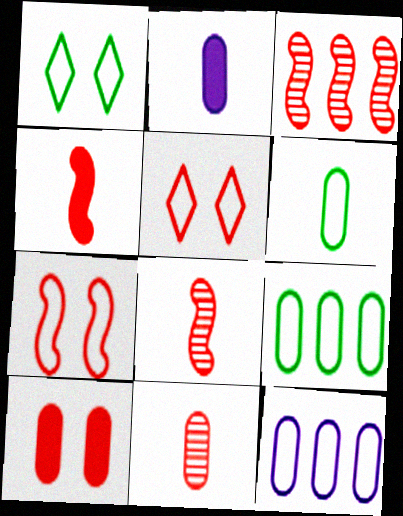[[1, 2, 3], 
[2, 6, 11], 
[3, 4, 7]]